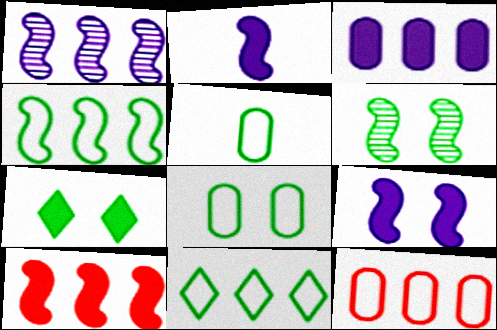[[1, 4, 10], 
[6, 7, 8]]